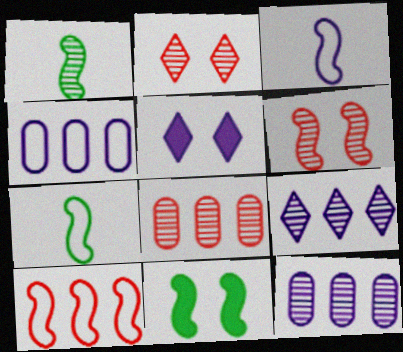[[1, 2, 12], 
[3, 5, 12], 
[5, 7, 8]]